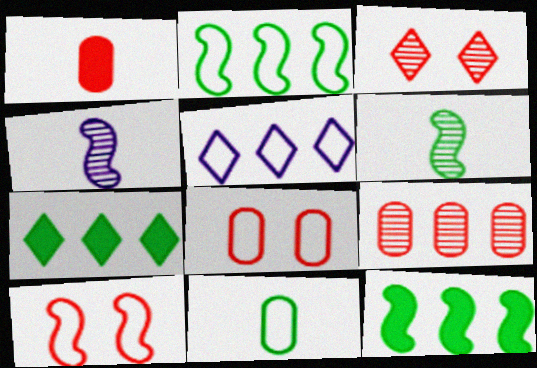[[1, 8, 9], 
[4, 7, 8], 
[4, 10, 12], 
[5, 9, 12], 
[5, 10, 11]]